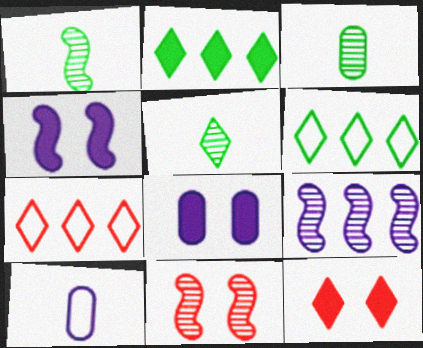[[1, 3, 5], 
[1, 7, 8], 
[1, 9, 11], 
[2, 10, 11], 
[3, 4, 7]]